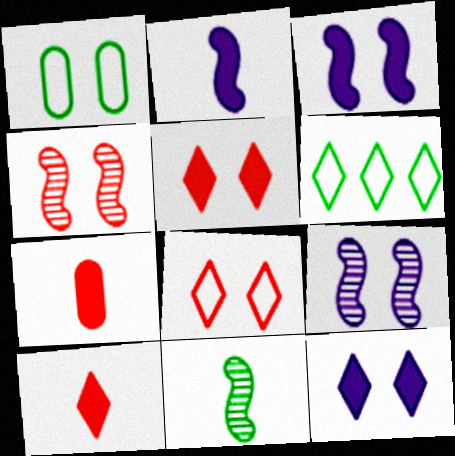[[1, 4, 12], 
[1, 5, 9], 
[6, 7, 9]]